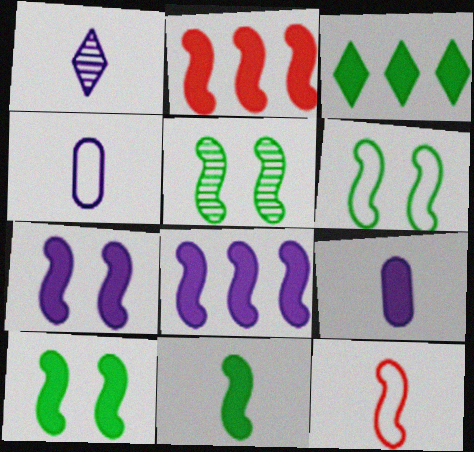[[2, 7, 11], 
[5, 6, 10], 
[5, 8, 12]]